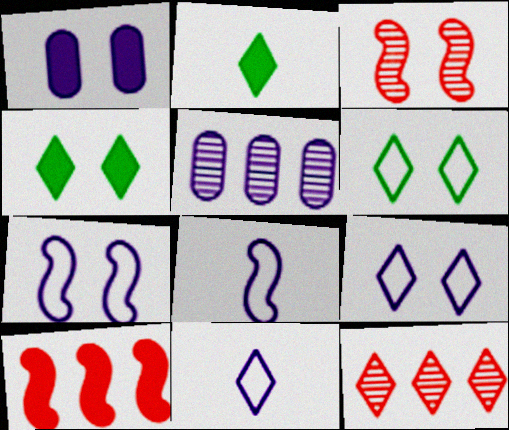[[1, 2, 10], 
[1, 3, 6], 
[2, 9, 12], 
[4, 11, 12]]